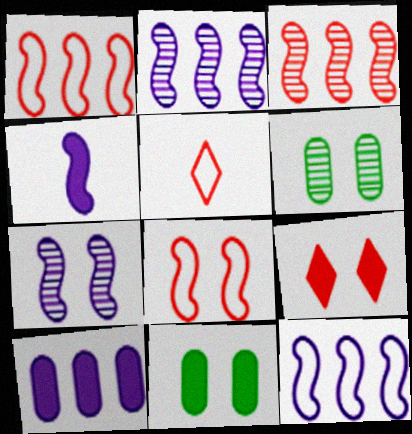[[2, 5, 11], 
[4, 7, 12]]